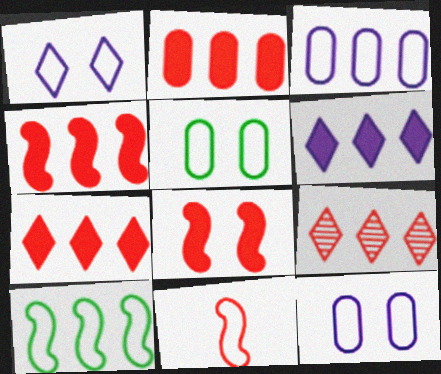[[2, 4, 7]]